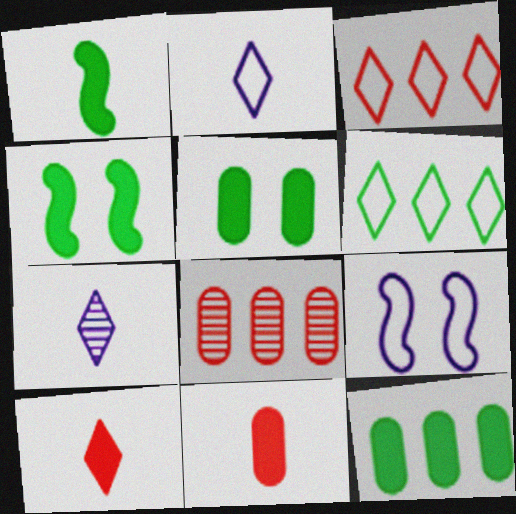[[2, 4, 8]]